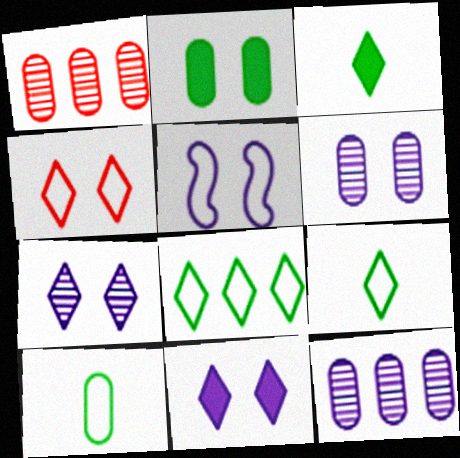[[1, 3, 5], 
[5, 6, 11]]